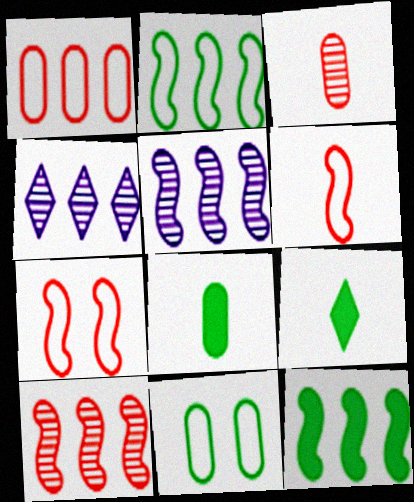[[1, 4, 12], 
[4, 7, 8]]